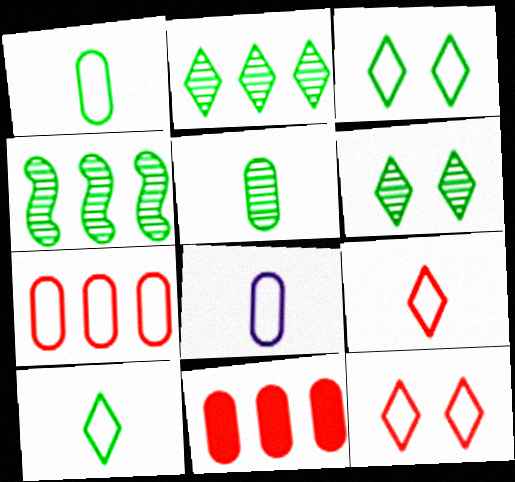[[4, 5, 6]]